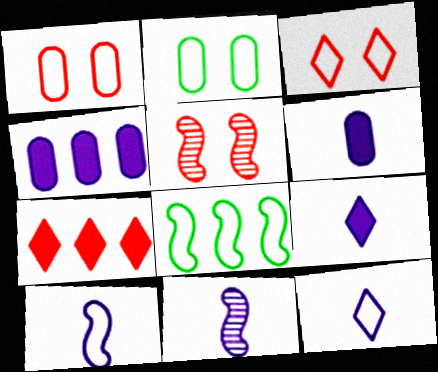[[1, 8, 12], 
[2, 7, 11], 
[6, 11, 12]]